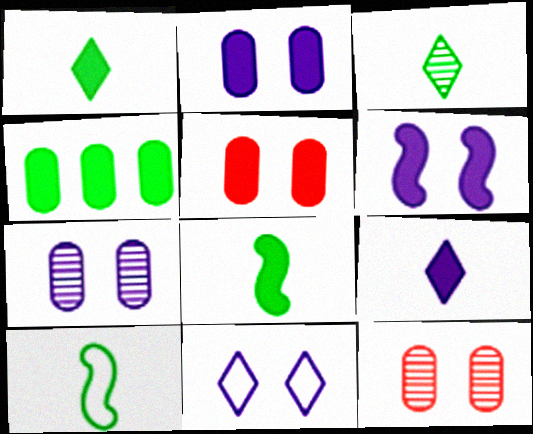[[6, 7, 11]]